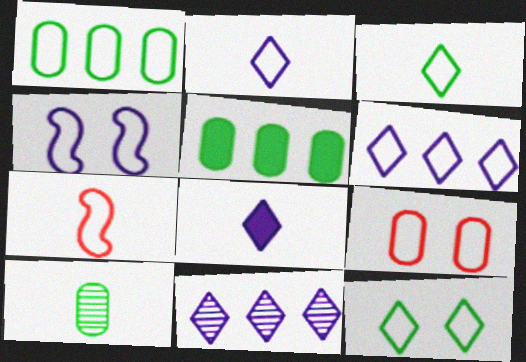[[4, 9, 12], 
[7, 8, 10]]